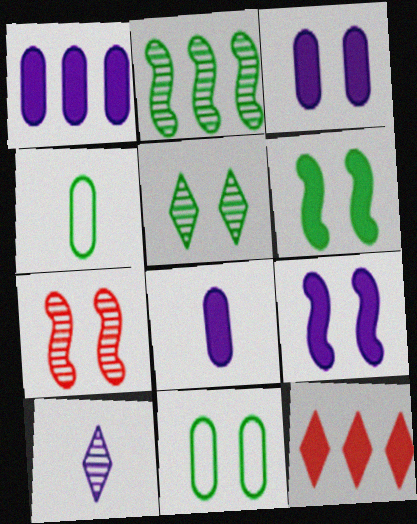[[1, 3, 8], 
[5, 6, 11], 
[6, 8, 12]]